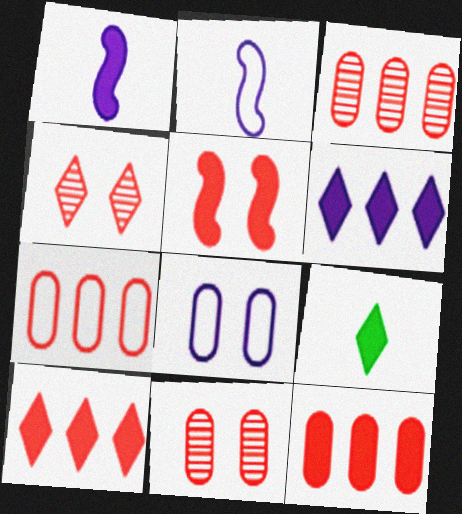[[3, 7, 12]]